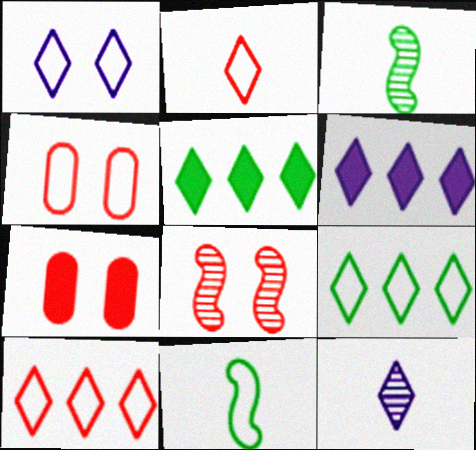[[1, 2, 9], 
[1, 6, 12], 
[3, 4, 6]]